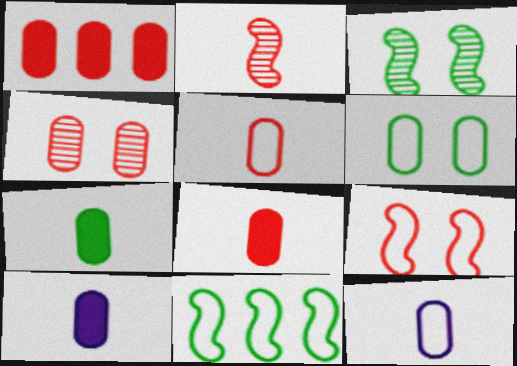[[1, 4, 5], 
[7, 8, 10]]